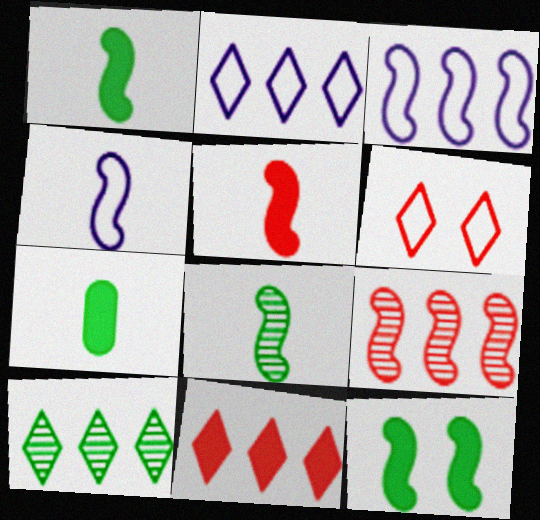[[2, 10, 11], 
[4, 5, 8], 
[4, 9, 12]]